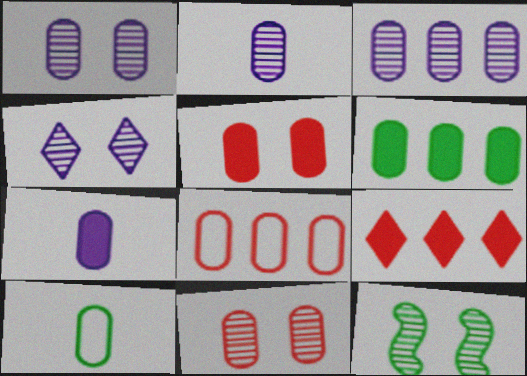[[1, 2, 3], 
[3, 5, 10], 
[3, 6, 8], 
[4, 11, 12], 
[5, 6, 7]]